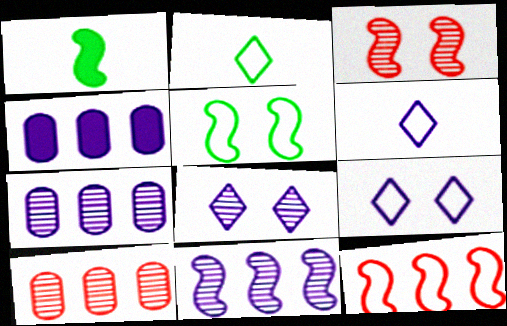[[1, 9, 10], 
[2, 3, 4]]